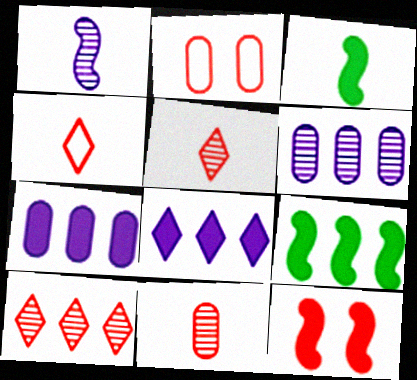[]